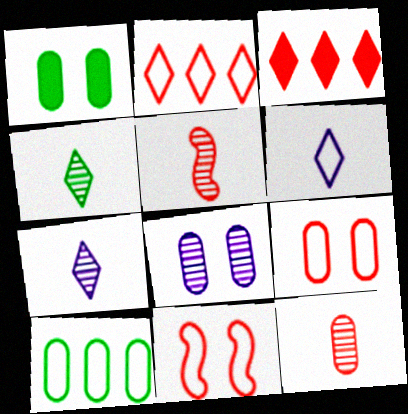[[1, 8, 9], 
[3, 5, 9], 
[3, 11, 12], 
[6, 10, 11]]